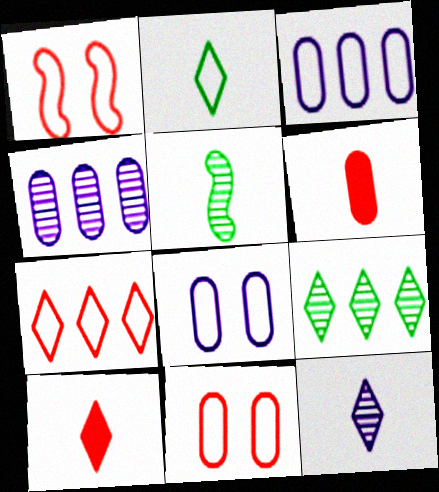[[1, 2, 3], 
[2, 10, 12]]